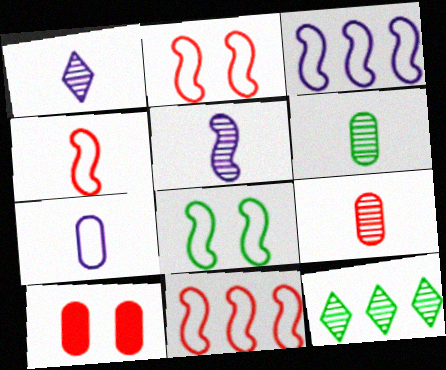[[2, 4, 11], 
[3, 4, 8]]